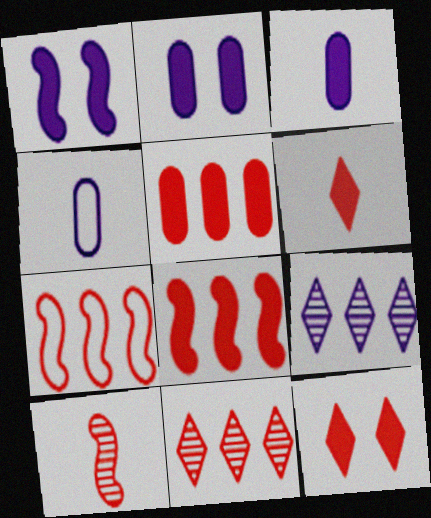[[1, 4, 9], 
[5, 7, 11]]